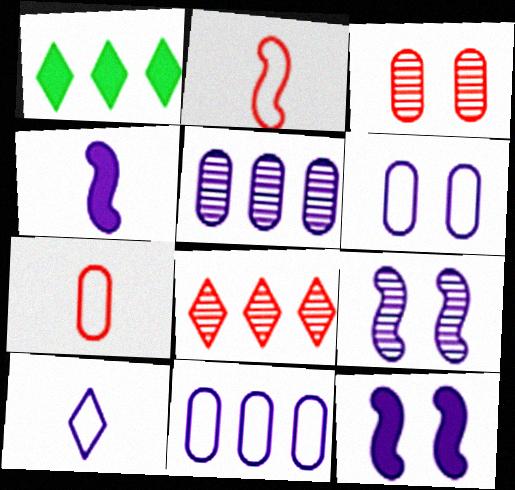[[1, 7, 9], 
[5, 10, 12]]